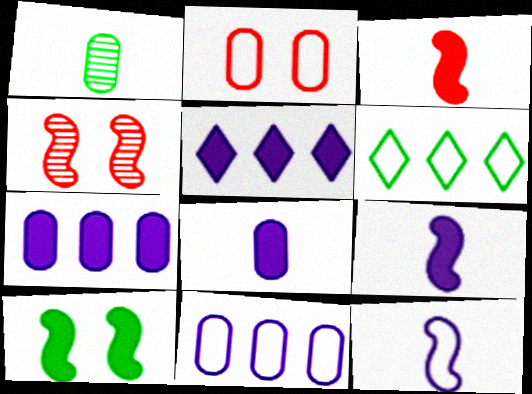[[1, 2, 7], 
[1, 6, 10], 
[2, 6, 12], 
[4, 6, 8]]